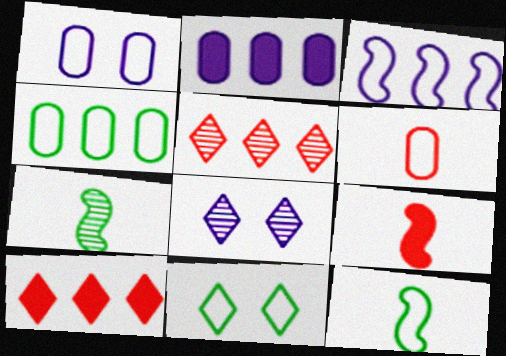[[1, 4, 6], 
[1, 7, 10], 
[3, 6, 11], 
[4, 8, 9], 
[4, 11, 12]]